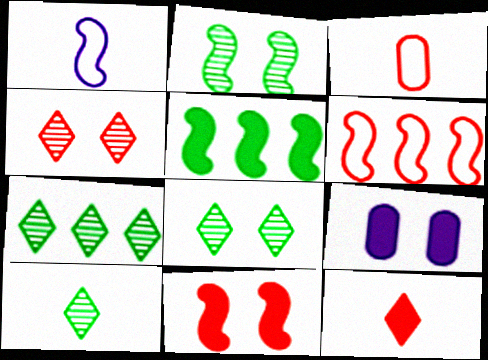[[5, 9, 12], 
[6, 9, 10], 
[7, 8, 10]]